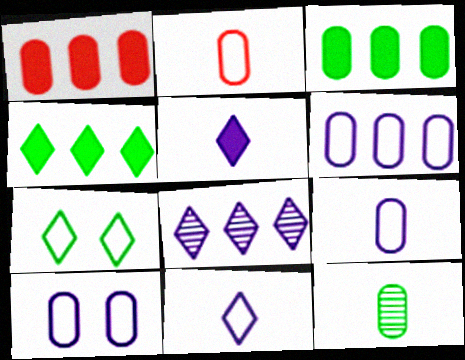[[1, 10, 12], 
[6, 9, 10]]